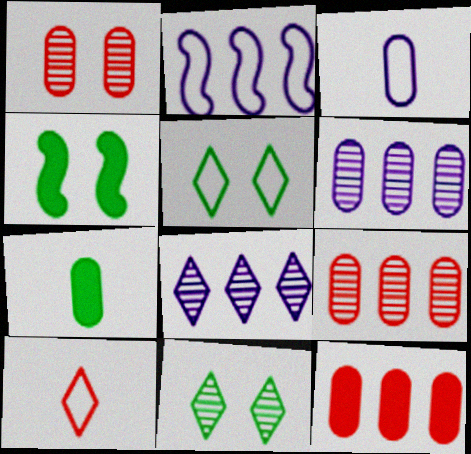[[4, 6, 10]]